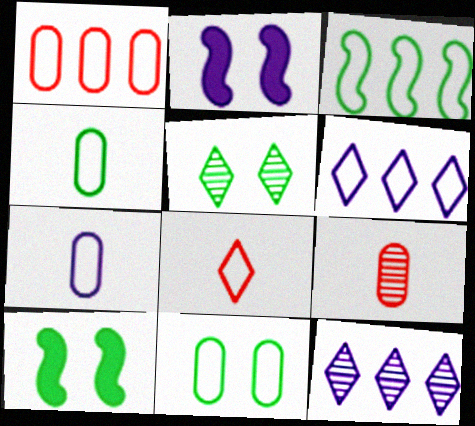[[1, 3, 6], 
[1, 7, 11], 
[2, 7, 12], 
[5, 10, 11], 
[6, 9, 10]]